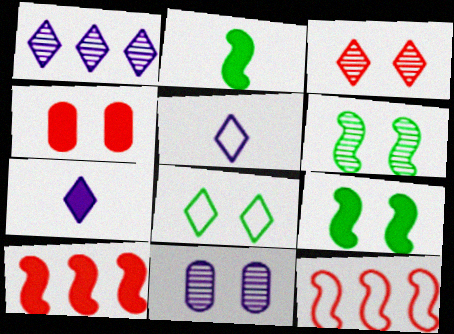[[3, 6, 11]]